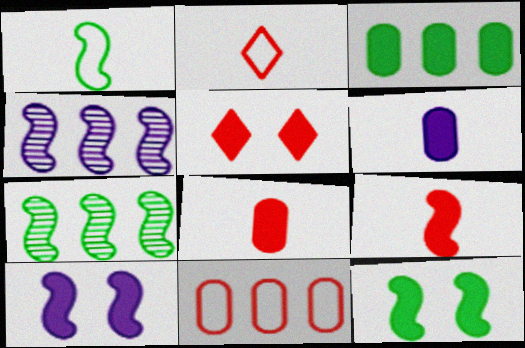[[1, 7, 12]]